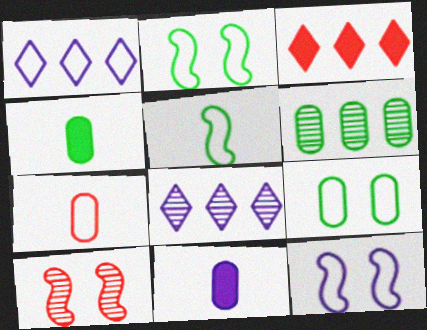[[1, 2, 7], 
[1, 4, 10], 
[3, 7, 10], 
[4, 6, 9], 
[8, 11, 12]]